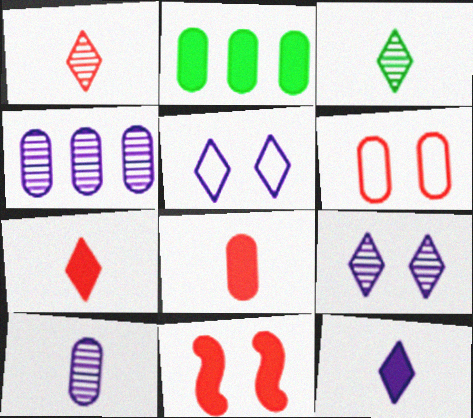[[2, 6, 10], 
[2, 11, 12]]